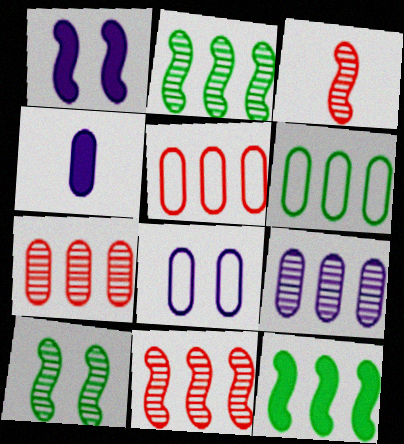[[4, 8, 9]]